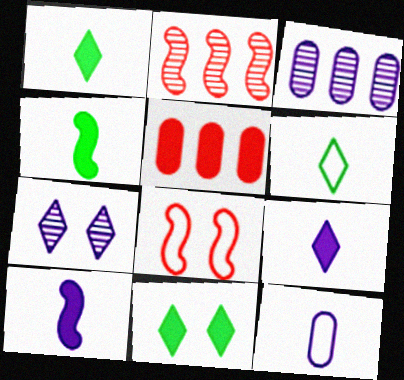[[1, 3, 8], 
[2, 11, 12], 
[5, 10, 11]]